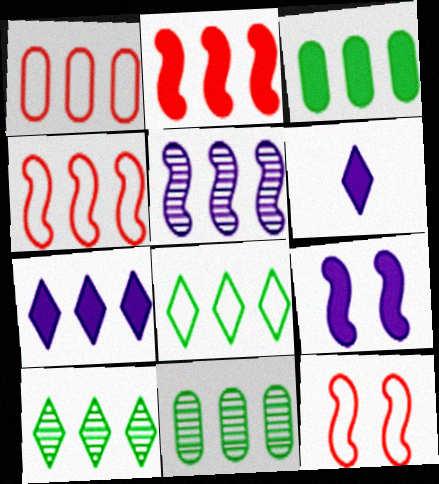[[2, 3, 7], 
[4, 7, 11], 
[6, 11, 12]]